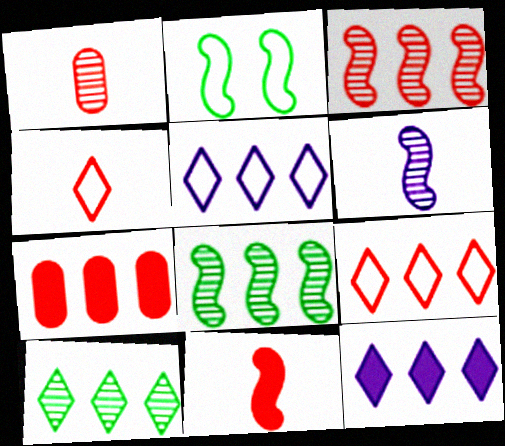[[1, 2, 12], 
[1, 4, 11], 
[3, 7, 9], 
[5, 7, 8], 
[9, 10, 12]]